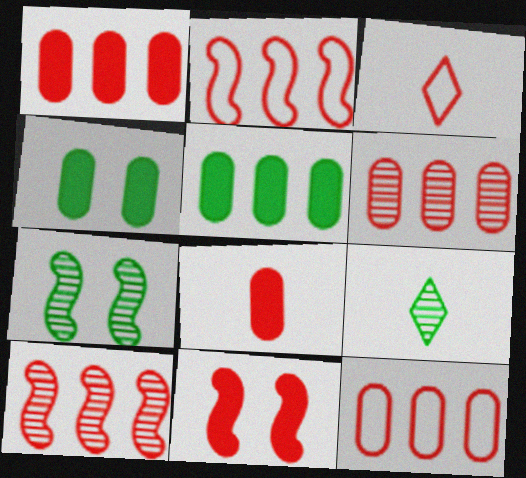[[1, 6, 12], 
[3, 6, 11]]